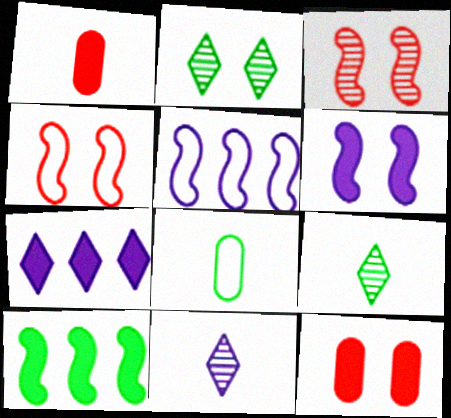[[1, 2, 5], 
[2, 8, 10], 
[3, 7, 8], 
[5, 9, 12]]